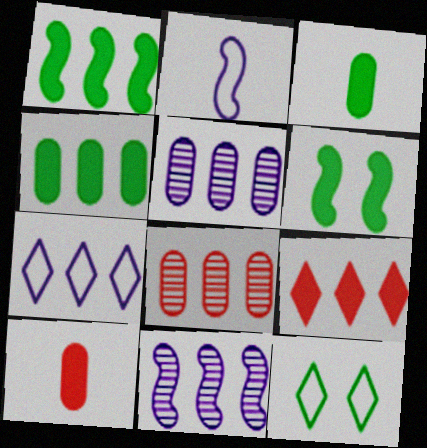[[1, 7, 8], 
[10, 11, 12]]